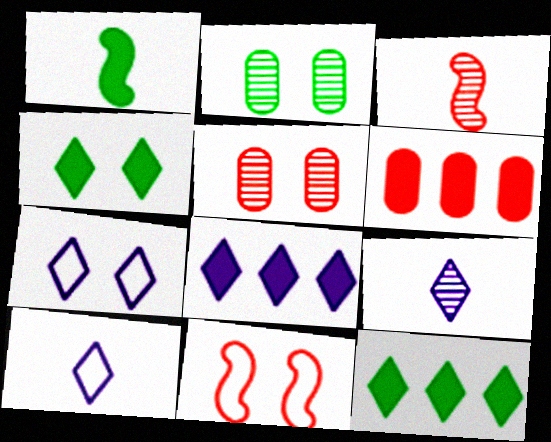[[7, 8, 9]]